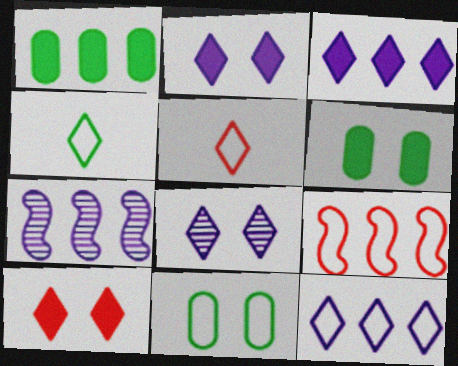[[5, 6, 7]]